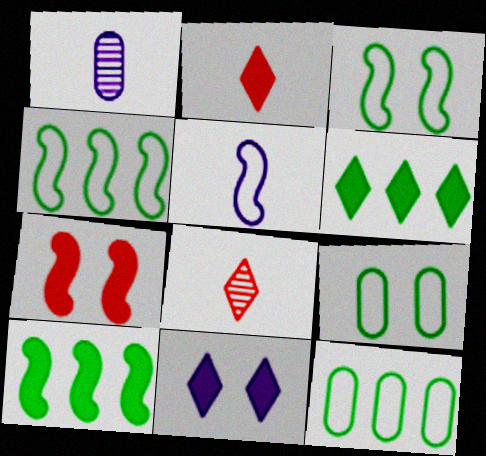[[2, 6, 11]]